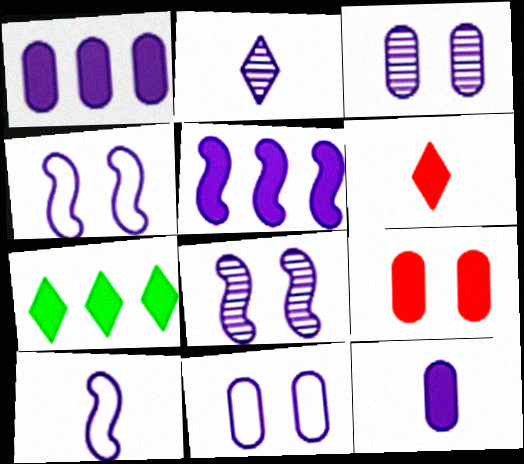[[1, 2, 4], 
[2, 5, 11], 
[2, 10, 12], 
[5, 8, 10]]